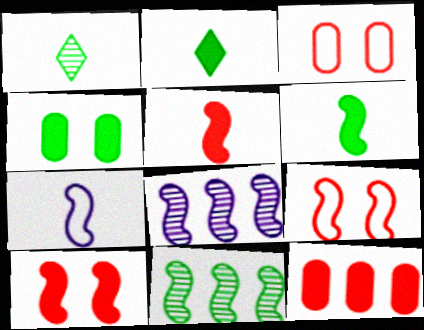[[2, 3, 8], 
[6, 8, 9], 
[7, 10, 11]]